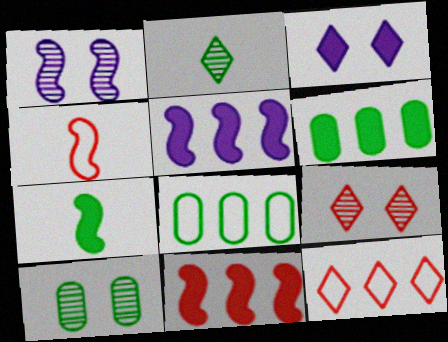[[1, 9, 10], 
[2, 3, 12]]